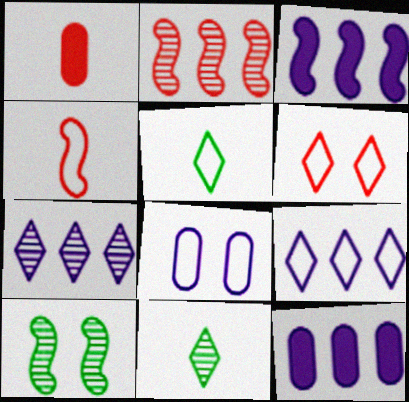[[1, 2, 6], 
[1, 9, 10], 
[3, 4, 10], 
[5, 6, 9]]